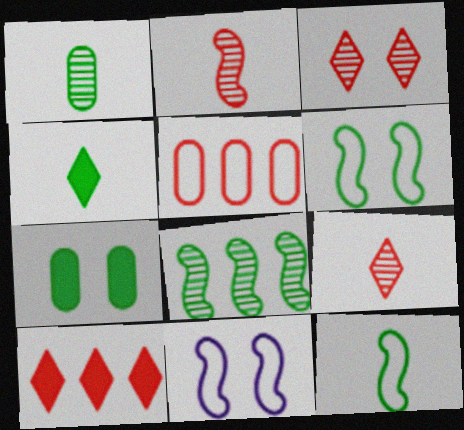[[1, 4, 12], 
[1, 10, 11], 
[3, 7, 11]]